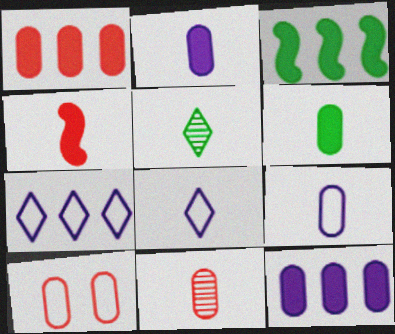[[1, 10, 11], 
[4, 5, 9], 
[6, 9, 11]]